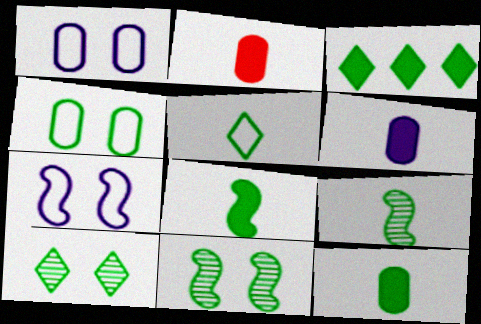[[2, 6, 12], 
[3, 4, 9], 
[3, 5, 10], 
[5, 9, 12]]